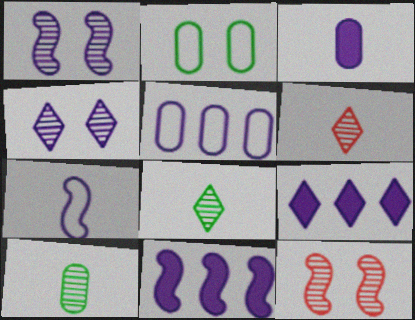[[1, 7, 11], 
[2, 6, 11]]